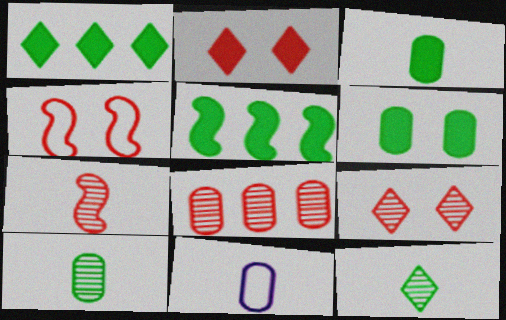[[5, 9, 11], 
[6, 8, 11], 
[7, 8, 9]]